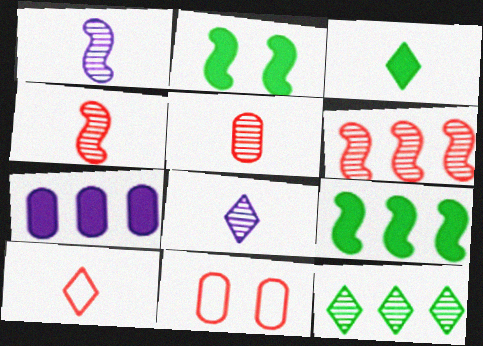[[3, 8, 10], 
[8, 9, 11]]